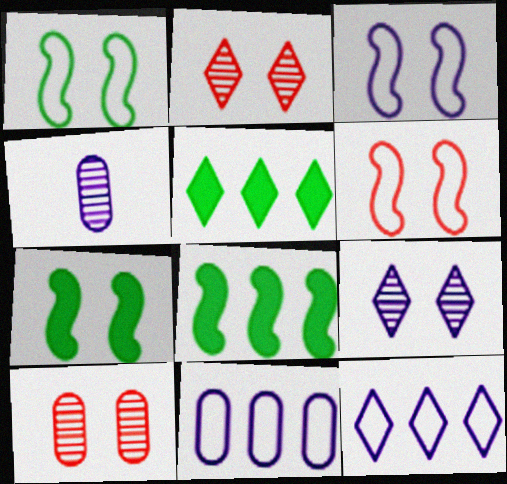[[1, 3, 6], 
[4, 5, 6]]